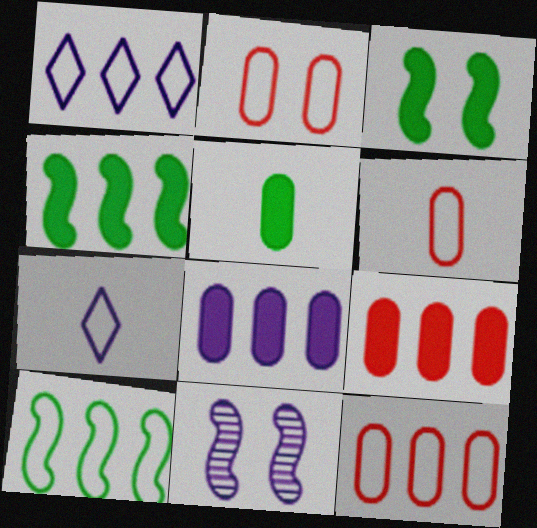[[1, 10, 12], 
[2, 6, 12], 
[2, 7, 10], 
[7, 8, 11]]